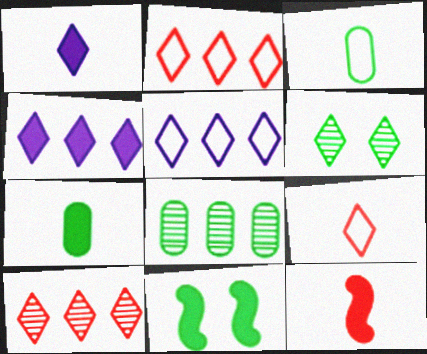[[1, 2, 6], 
[1, 7, 12], 
[4, 6, 9]]